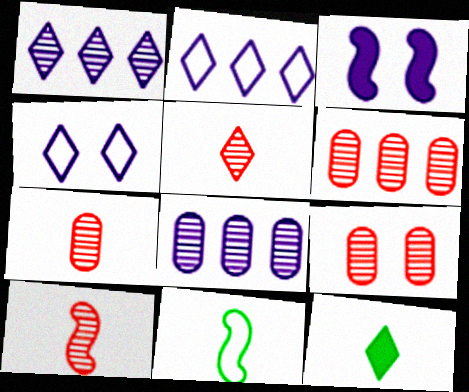[[5, 7, 10], 
[6, 7, 9]]